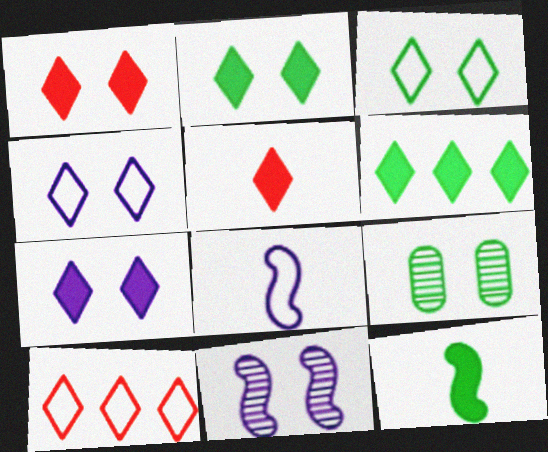[[1, 2, 7], 
[5, 6, 7]]